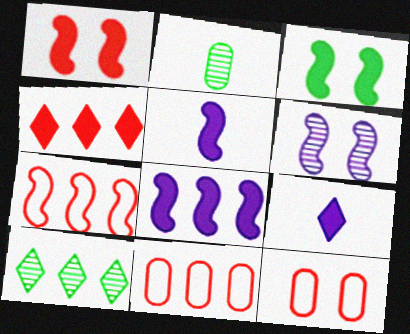[[5, 10, 12], 
[8, 10, 11]]